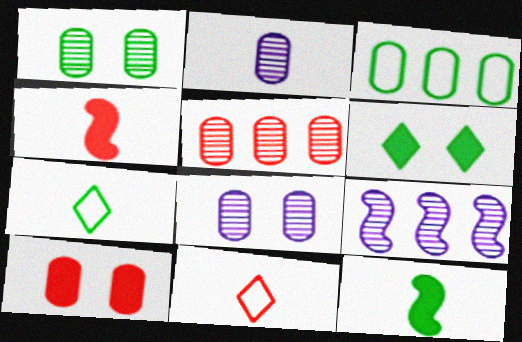[[1, 2, 5], 
[2, 3, 10], 
[2, 4, 7], 
[2, 11, 12], 
[7, 9, 10]]